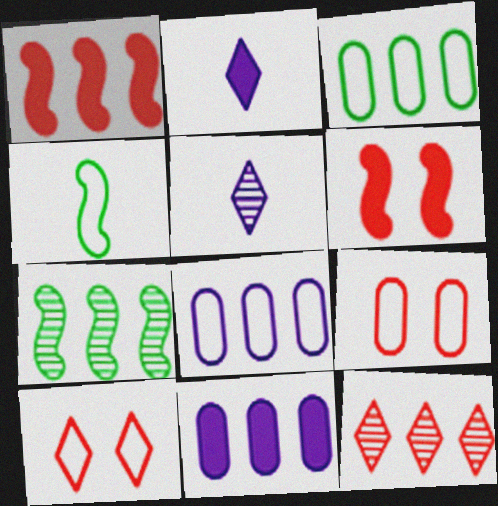[[2, 7, 9], 
[3, 5, 6], 
[4, 8, 10]]